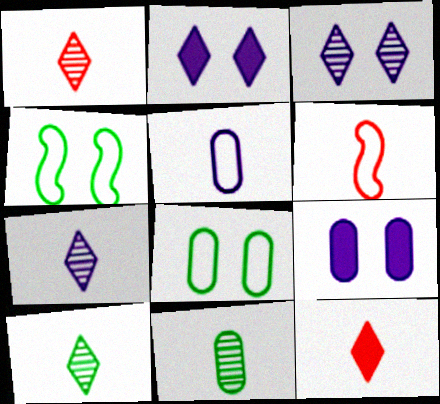[[1, 7, 10]]